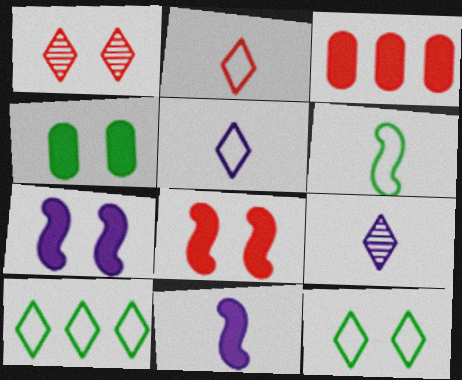[]